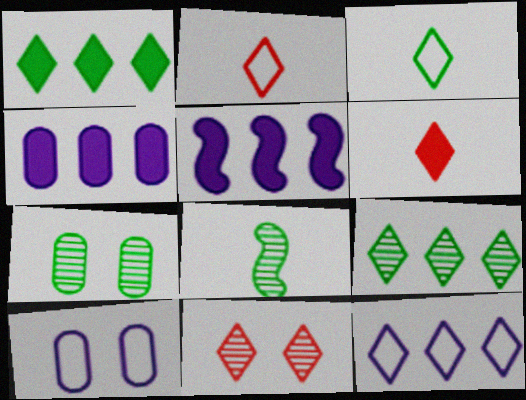[[2, 5, 7], 
[7, 8, 9]]